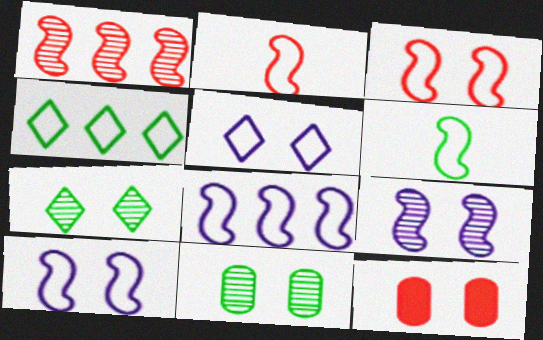[[3, 6, 8], 
[7, 10, 12]]